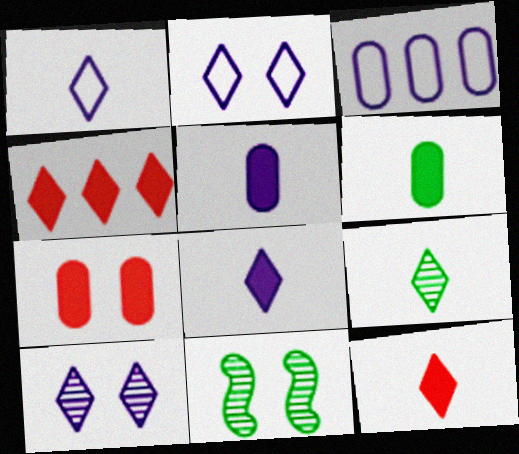[[1, 9, 12], 
[2, 4, 9], 
[2, 7, 11], 
[3, 11, 12]]